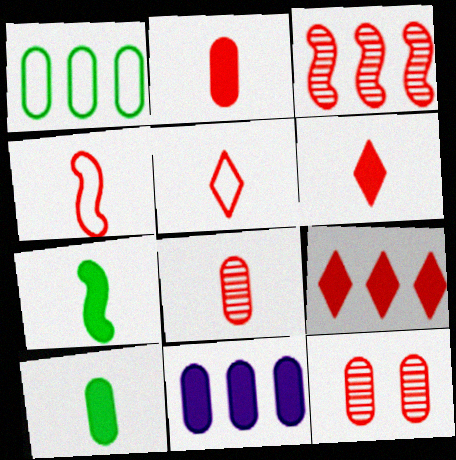[[4, 6, 8], 
[4, 9, 12]]